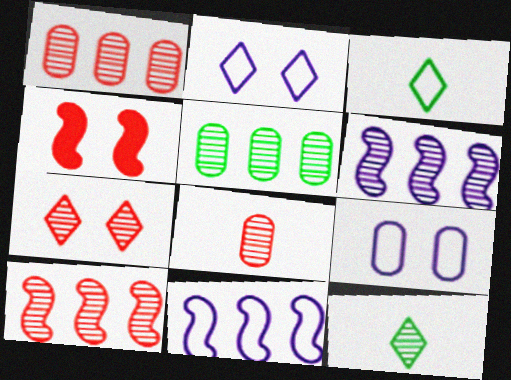[[7, 8, 10]]